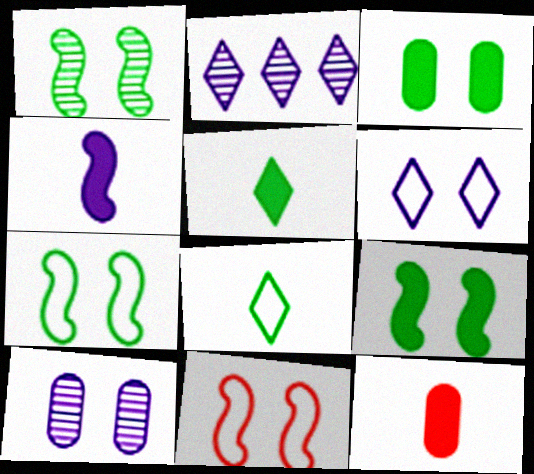[[1, 7, 9], 
[2, 7, 12], 
[4, 5, 12]]